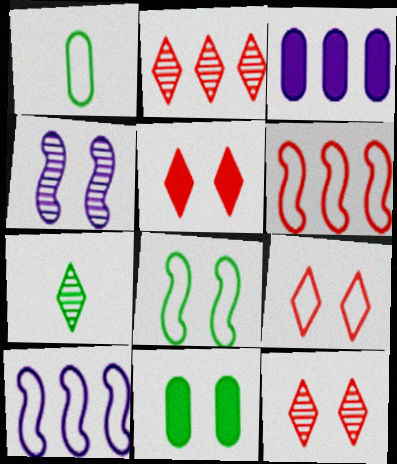[[1, 9, 10], 
[4, 9, 11], 
[5, 9, 12]]